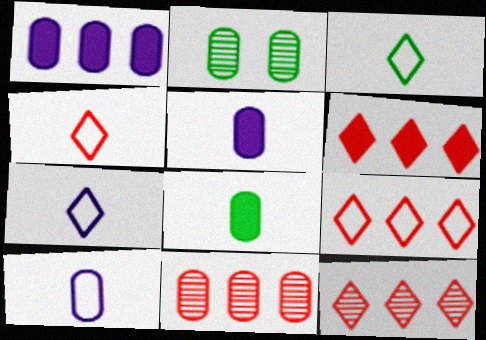[[3, 4, 7], 
[6, 9, 12]]